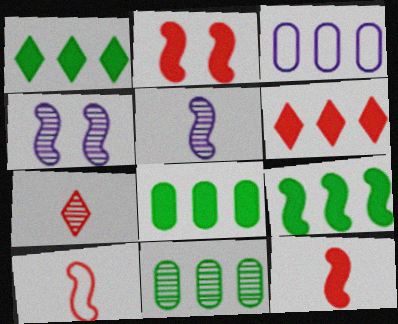[[1, 8, 9], 
[4, 7, 11], 
[4, 9, 10]]